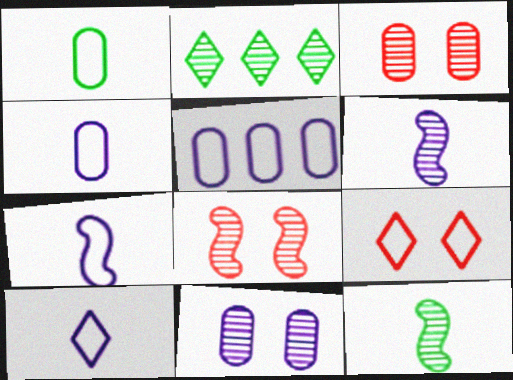[[2, 3, 6], 
[4, 7, 10]]